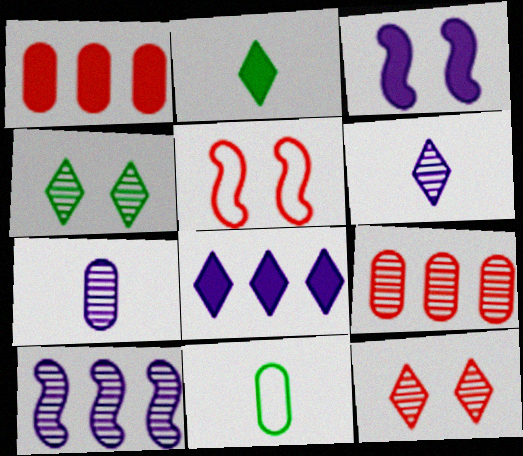[[1, 2, 3]]